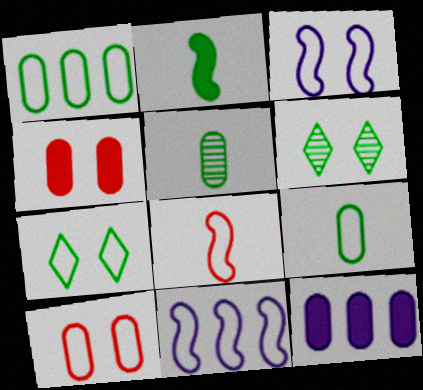[[1, 2, 6], 
[3, 4, 6], 
[3, 7, 10], 
[5, 10, 12], 
[6, 8, 12]]